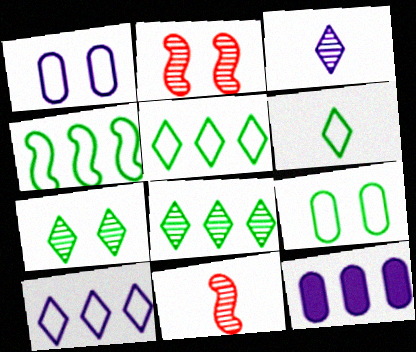[[2, 6, 12], 
[4, 6, 9]]